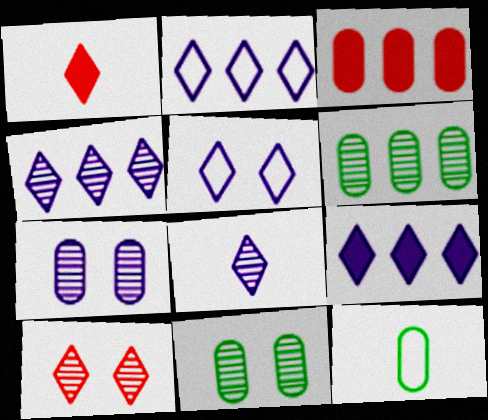[[2, 4, 9], 
[3, 7, 12], 
[5, 8, 9]]